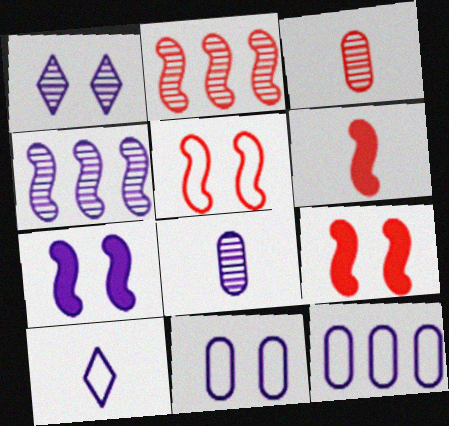[[1, 4, 8], 
[1, 7, 11], 
[2, 5, 6]]